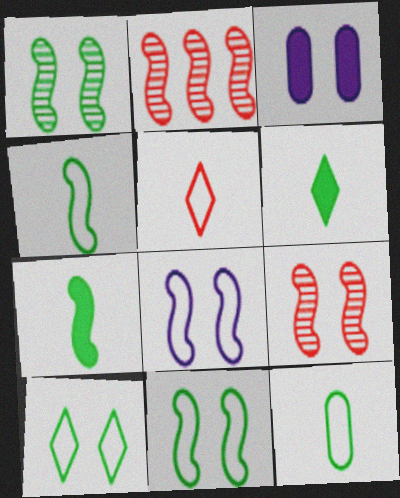[[2, 7, 8], 
[3, 9, 10]]